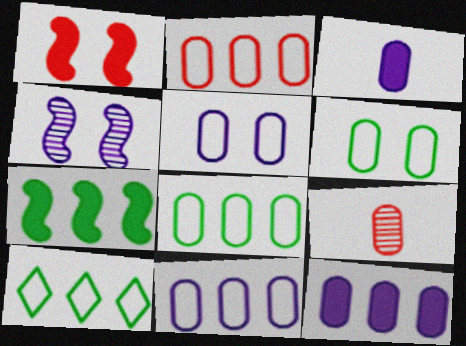[[2, 8, 11], 
[6, 9, 12]]